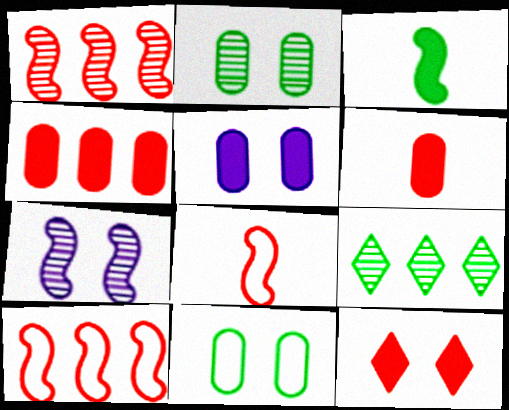[[3, 7, 10], 
[3, 9, 11], 
[5, 8, 9], 
[7, 11, 12]]